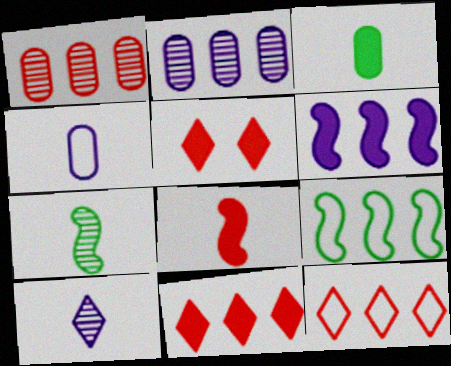[[2, 9, 11], 
[3, 5, 6]]